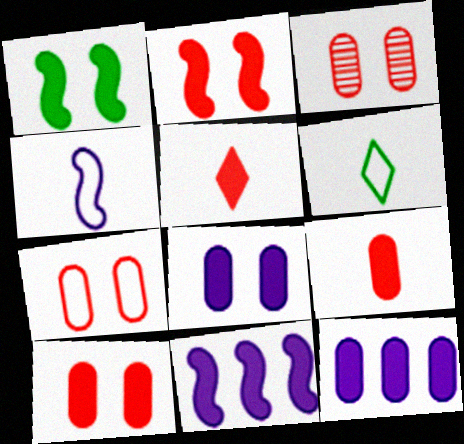[[1, 5, 12], 
[3, 6, 11], 
[3, 7, 10]]